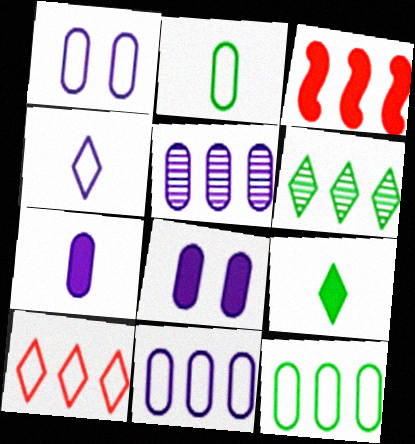[[1, 5, 7], 
[3, 6, 11], 
[3, 8, 9]]